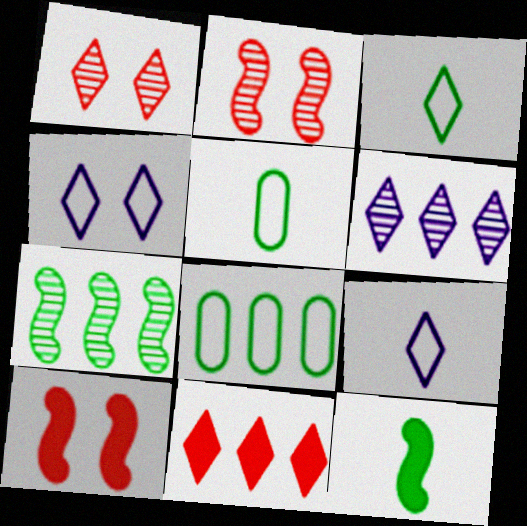[[5, 6, 10]]